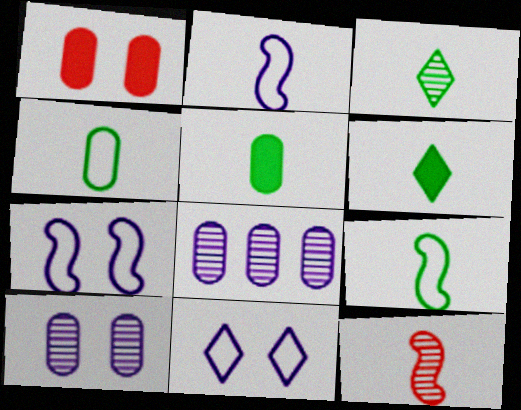[[1, 4, 8], 
[3, 5, 9]]